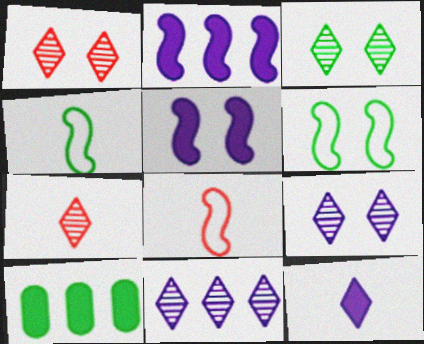[[1, 3, 9], 
[3, 4, 10], 
[3, 7, 11], 
[8, 9, 10]]